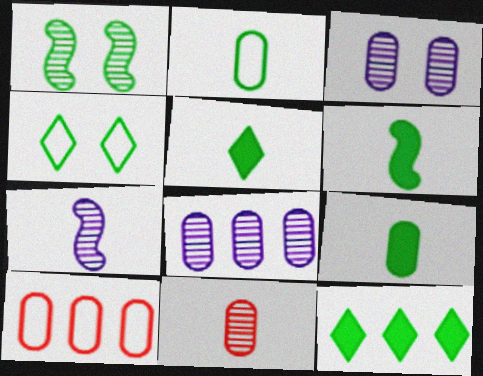[[1, 2, 12], 
[3, 9, 10], 
[5, 6, 9]]